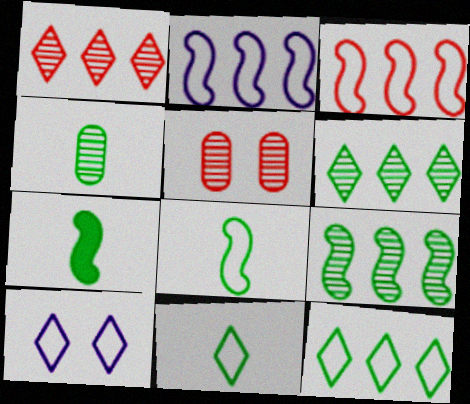[[4, 7, 11]]